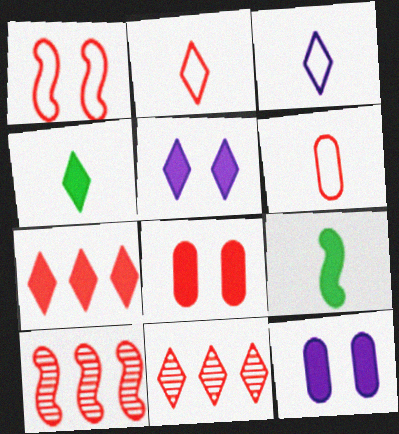[[2, 8, 10], 
[4, 5, 7], 
[7, 9, 12]]